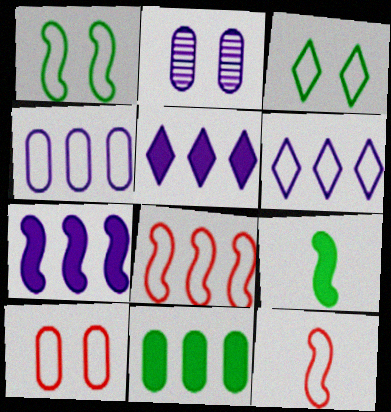[[3, 4, 12]]